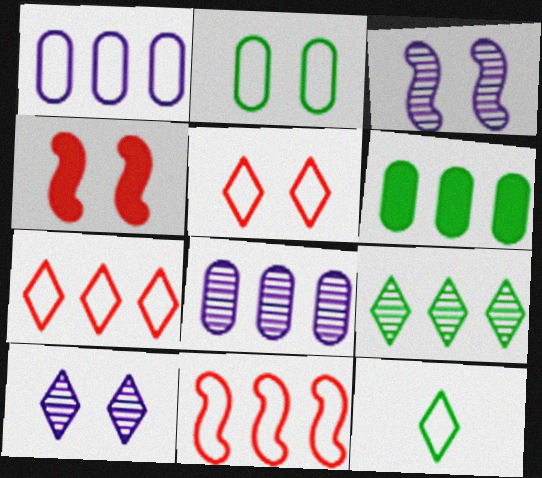[[2, 4, 10], 
[4, 8, 12]]